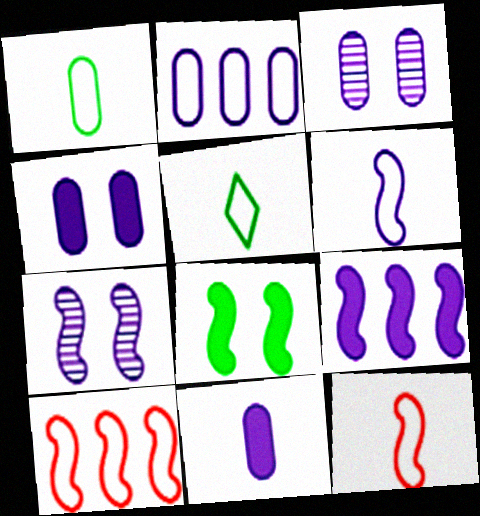[[2, 3, 11], 
[6, 7, 9]]